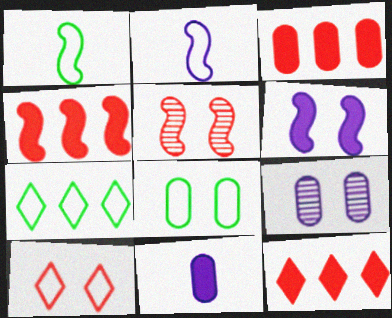[[1, 7, 8], 
[1, 9, 12], 
[3, 4, 12], 
[5, 7, 11]]